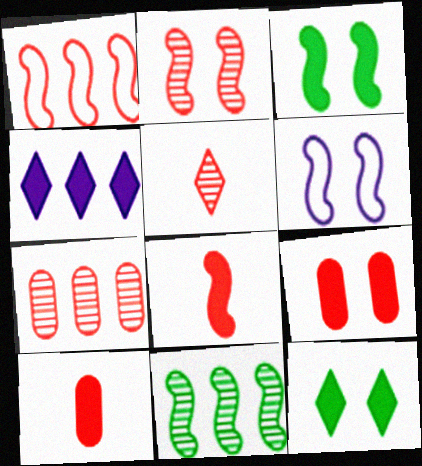[[1, 2, 8], 
[1, 5, 9], 
[2, 3, 6], 
[2, 5, 7], 
[3, 4, 10], 
[6, 8, 11]]